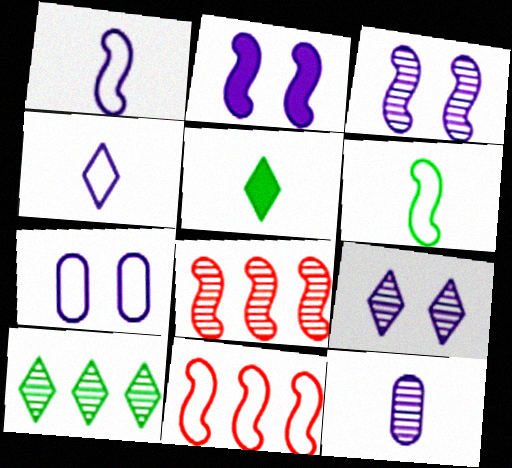[[2, 6, 8], 
[2, 7, 9], 
[5, 7, 8]]